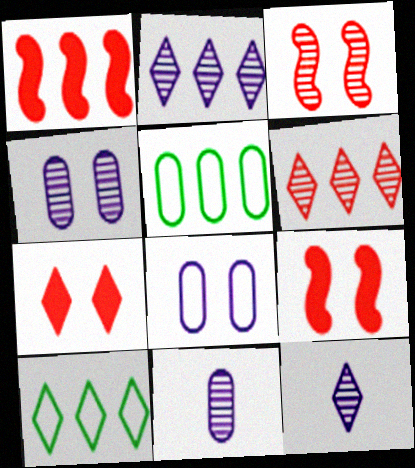[[1, 2, 5], 
[5, 9, 12], 
[7, 10, 12], 
[9, 10, 11]]